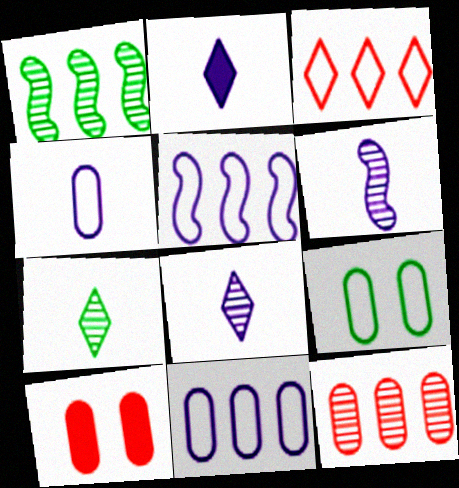[[2, 4, 6], 
[5, 7, 10]]